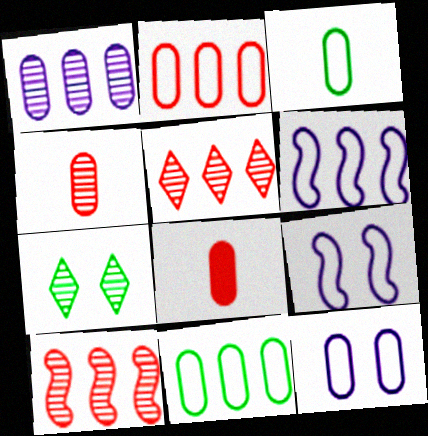[[2, 3, 12], 
[6, 7, 8]]